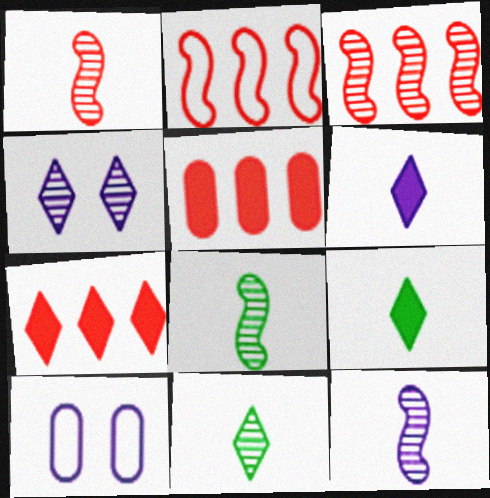[[1, 8, 12], 
[3, 9, 10], 
[7, 8, 10]]